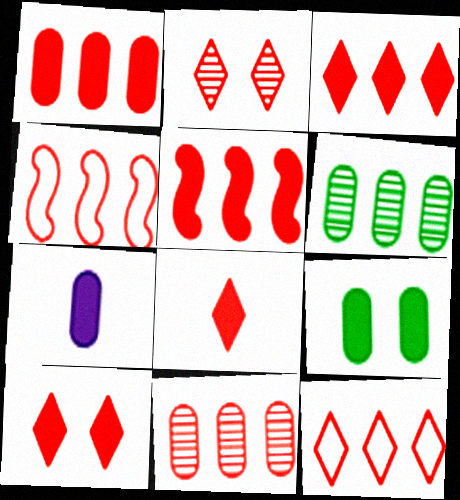[[1, 3, 5], 
[1, 7, 9], 
[2, 8, 12], 
[3, 4, 11], 
[3, 8, 10], 
[5, 11, 12]]